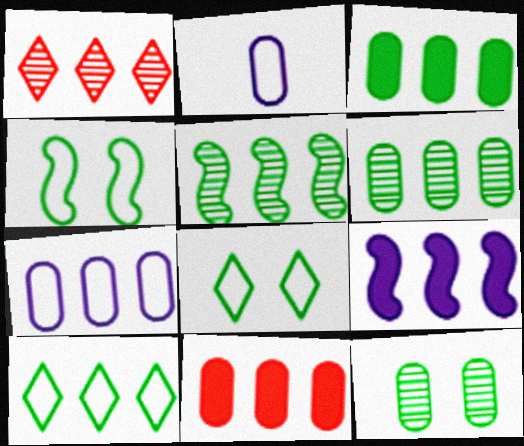[[2, 11, 12], 
[3, 5, 10], 
[6, 7, 11]]